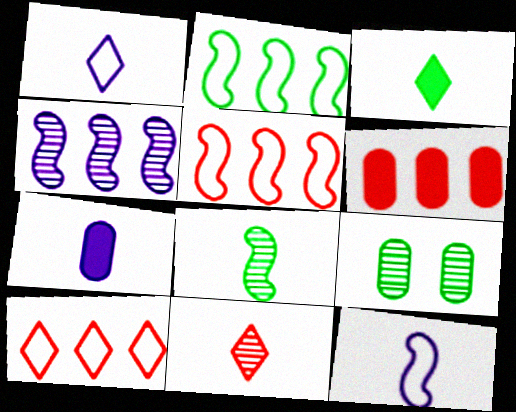[[1, 3, 11], 
[2, 3, 9], 
[4, 9, 11]]